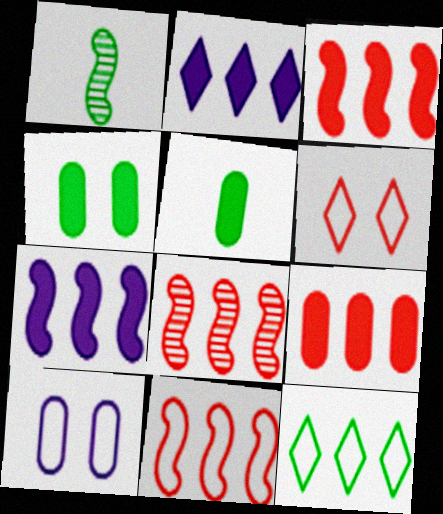[[1, 4, 12], 
[3, 8, 11]]